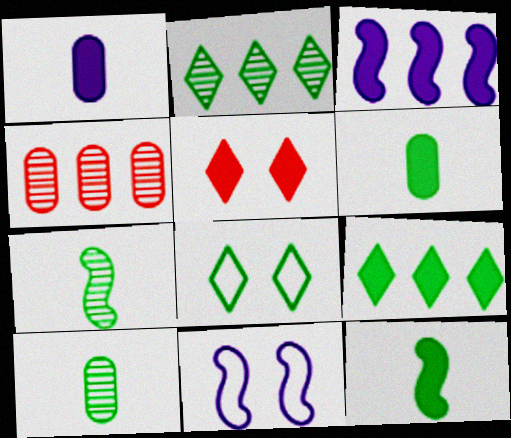[[3, 5, 6]]